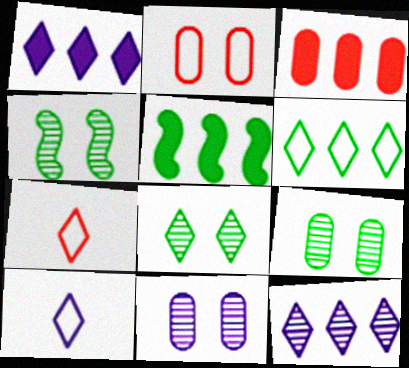[[1, 3, 5], 
[1, 7, 8], 
[3, 4, 10], 
[4, 8, 9], 
[5, 7, 11]]